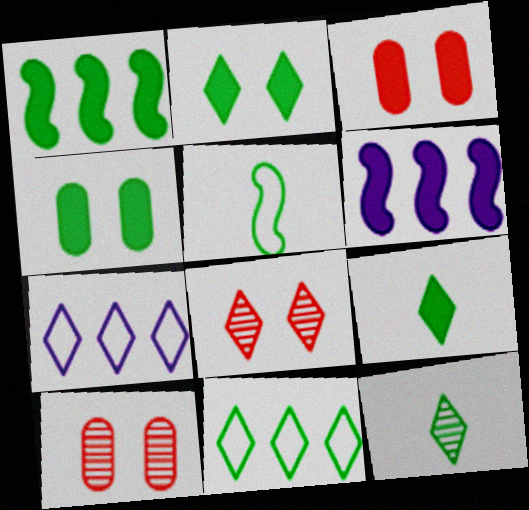[[1, 4, 9], 
[2, 11, 12], 
[3, 6, 9], 
[7, 8, 9]]